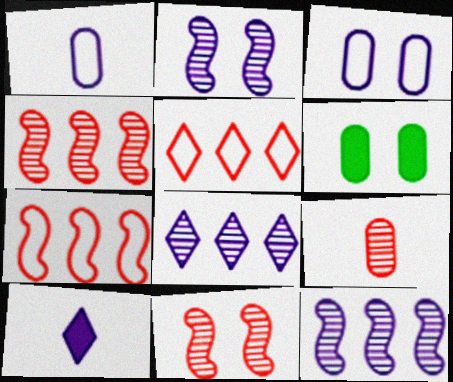[[3, 10, 12]]